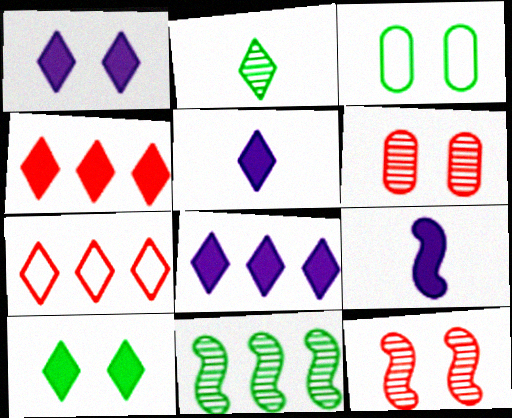[[1, 2, 7], 
[1, 3, 12], 
[1, 5, 8], 
[4, 5, 10]]